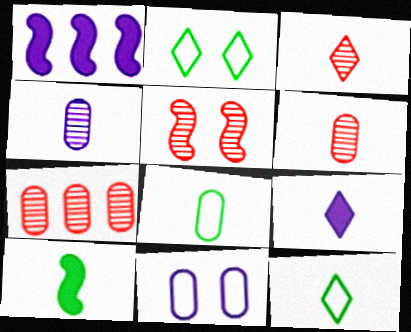[[1, 2, 6], 
[3, 5, 7], 
[3, 9, 12]]